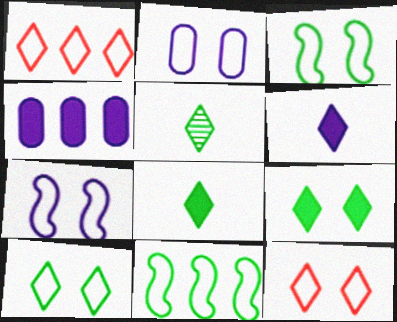[[2, 3, 12]]